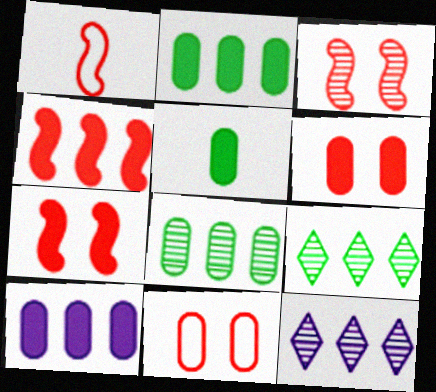[[1, 3, 4], 
[5, 6, 10]]